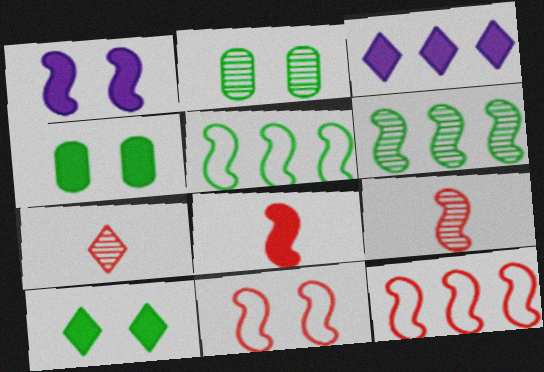[[1, 5, 9], 
[3, 4, 8]]